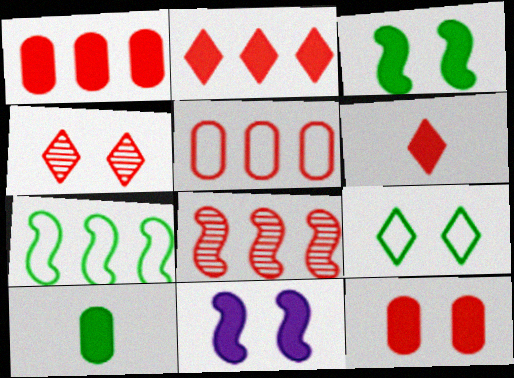[[2, 5, 8], 
[2, 10, 11]]